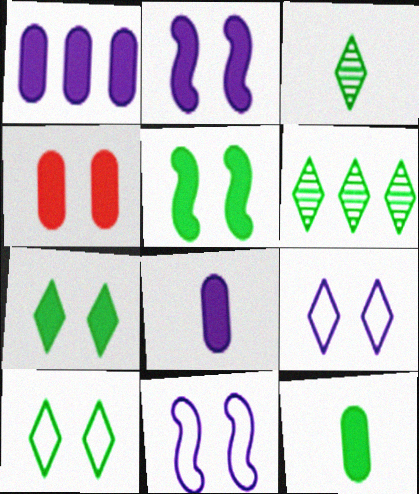[[1, 4, 12], 
[2, 4, 7]]